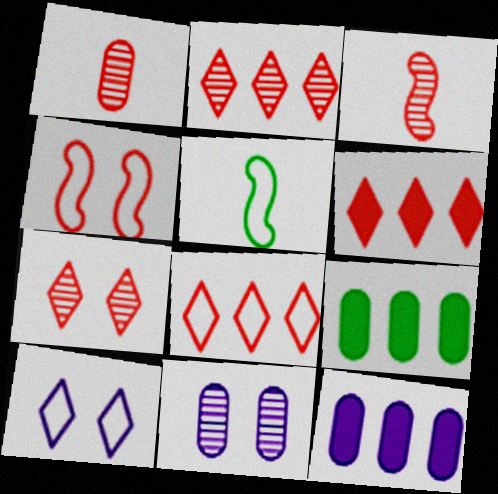[[1, 4, 6], 
[2, 6, 8], 
[3, 9, 10], 
[5, 6, 11], 
[5, 7, 12]]